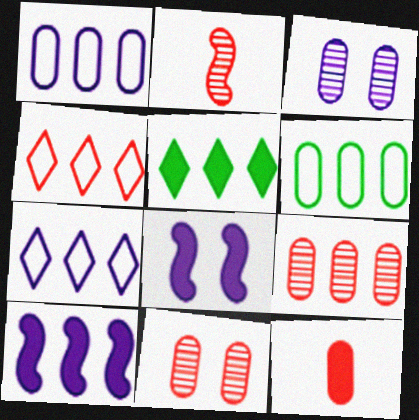[[3, 6, 12], 
[5, 8, 12]]